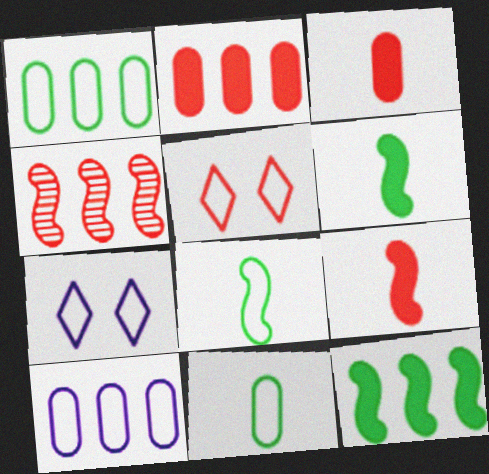[[3, 4, 5], 
[5, 8, 10]]